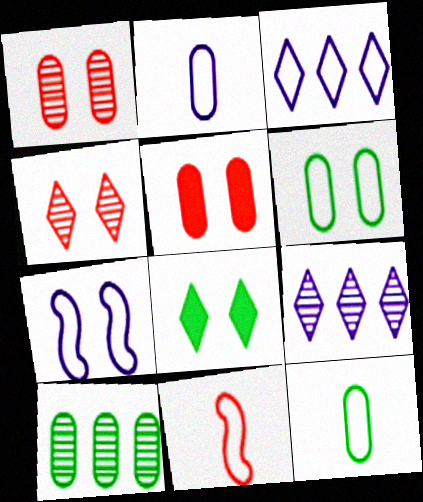[[1, 7, 8], 
[2, 3, 7], 
[2, 5, 10], 
[3, 6, 11]]